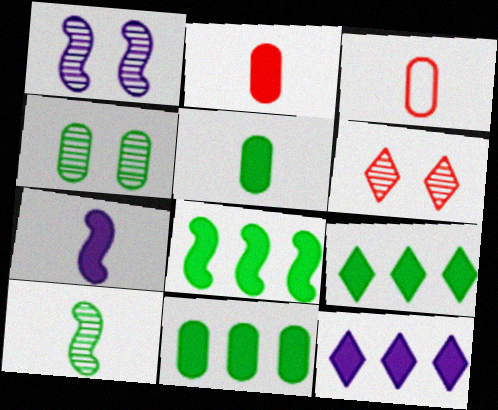[[1, 3, 9], 
[1, 4, 6], 
[8, 9, 11]]